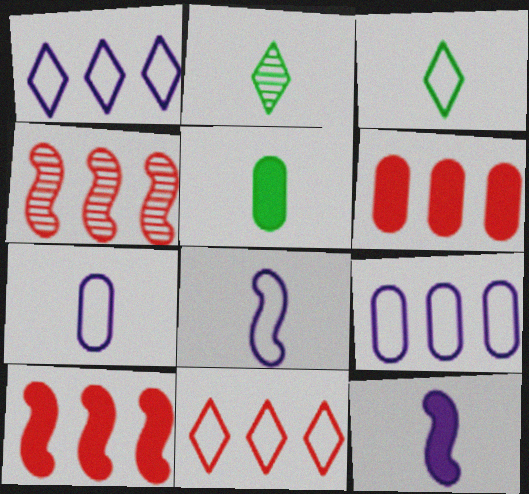[[4, 6, 11]]